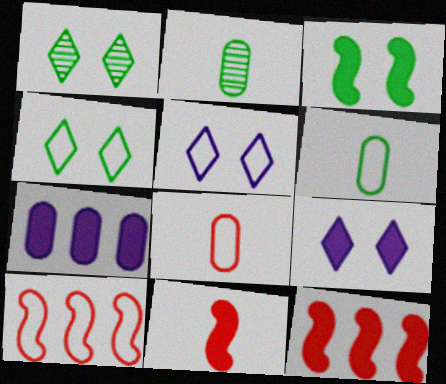[[2, 5, 12], 
[2, 9, 10], 
[5, 6, 10]]